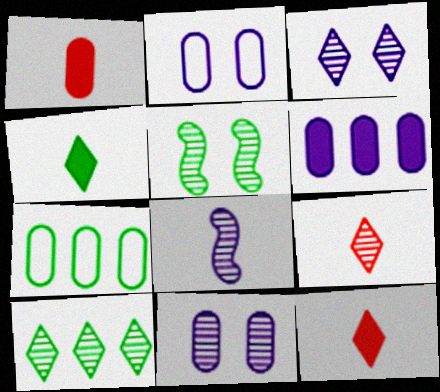[[1, 7, 11], 
[3, 9, 10], 
[4, 5, 7]]